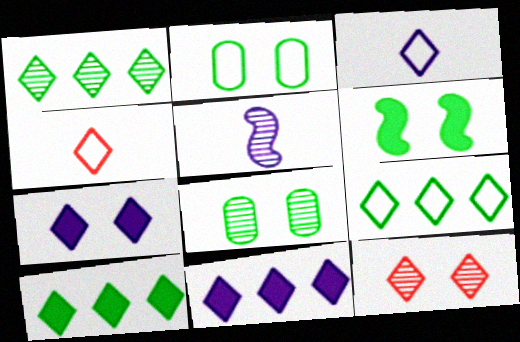[[1, 4, 7], 
[1, 9, 10], 
[3, 10, 12]]